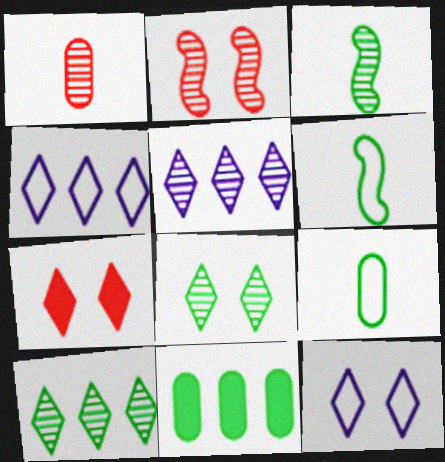[[6, 8, 11], 
[7, 8, 12]]